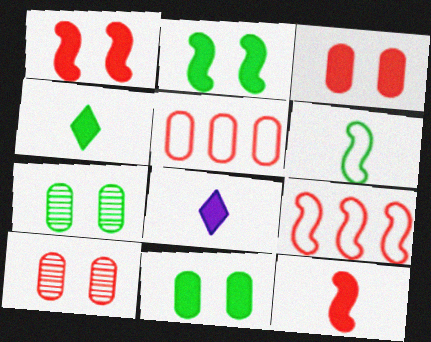[[7, 8, 9]]